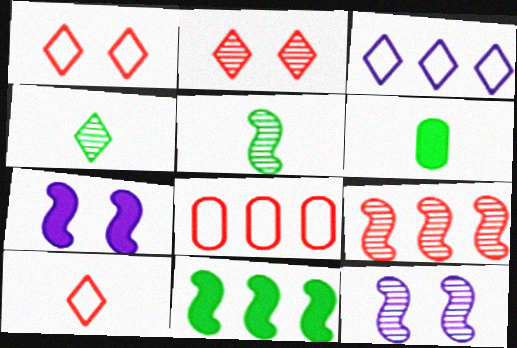[[4, 7, 8], 
[5, 9, 12]]